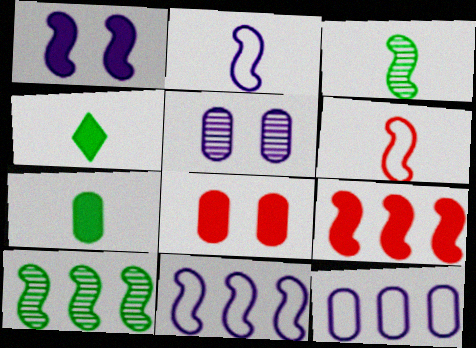[[1, 6, 10], 
[9, 10, 11]]